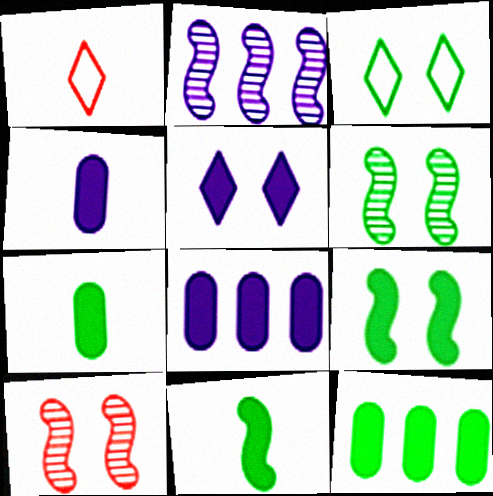[[1, 6, 8]]